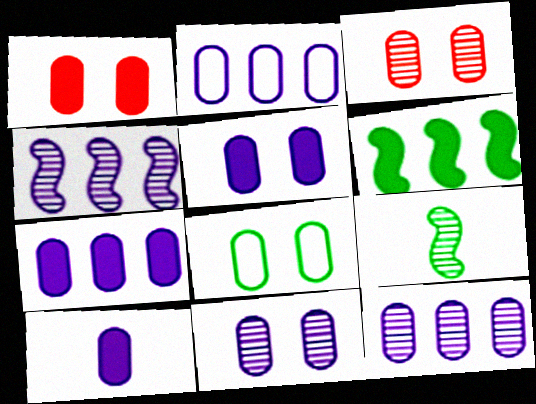[[1, 8, 11], 
[2, 7, 12], 
[2, 10, 11], 
[3, 5, 8], 
[5, 7, 10]]